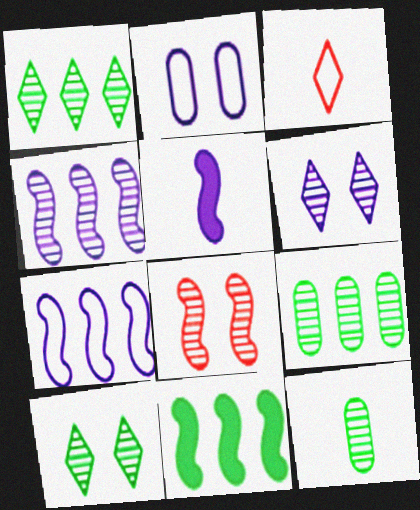[[3, 5, 12]]